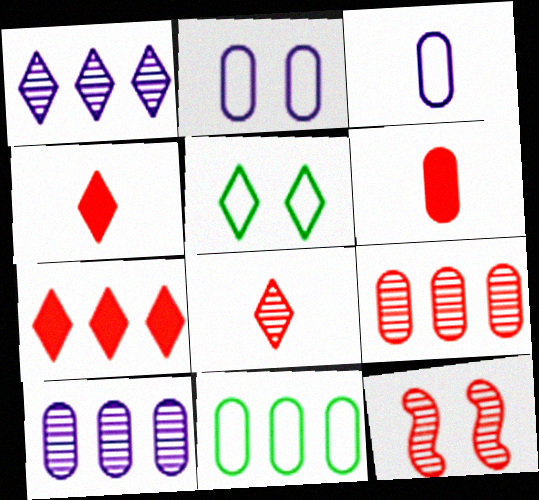[[1, 4, 5], 
[8, 9, 12]]